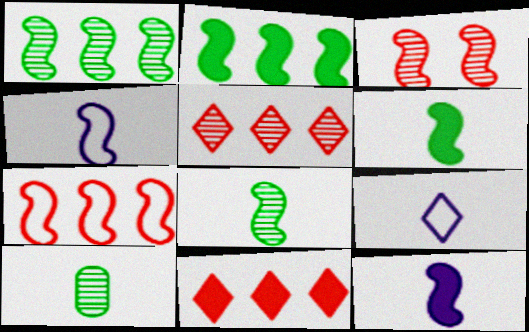[[2, 3, 4]]